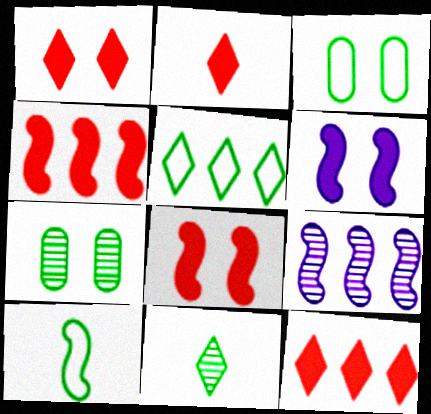[[1, 2, 12], 
[2, 3, 9], 
[3, 5, 10], 
[8, 9, 10]]